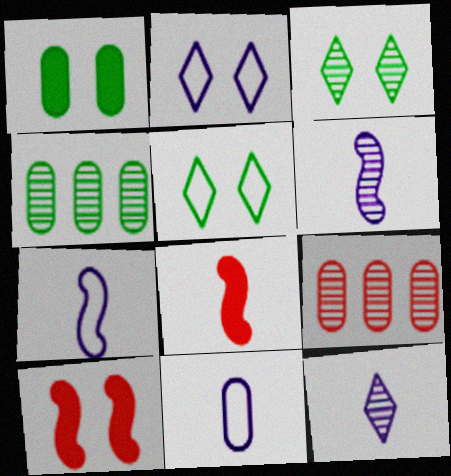[[1, 9, 11], 
[2, 4, 8], 
[3, 6, 9]]